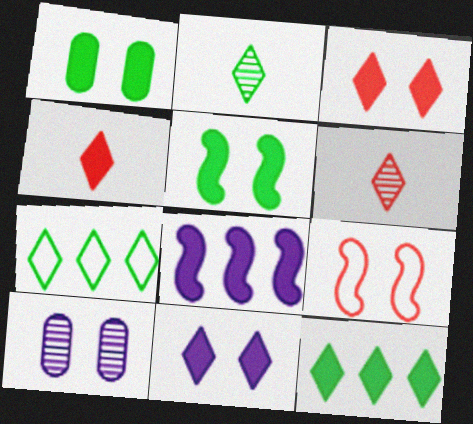[[1, 4, 8], 
[4, 11, 12], 
[6, 7, 11]]